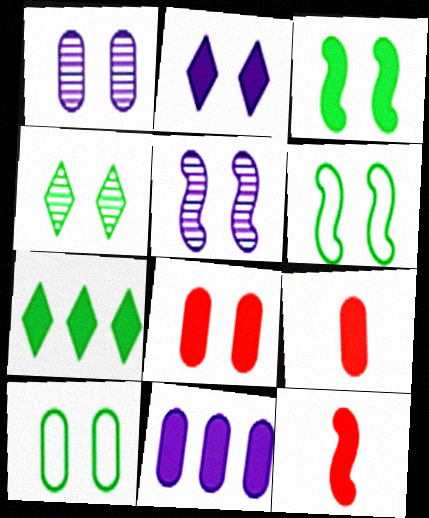[[1, 8, 10], 
[2, 3, 8], 
[3, 4, 10]]